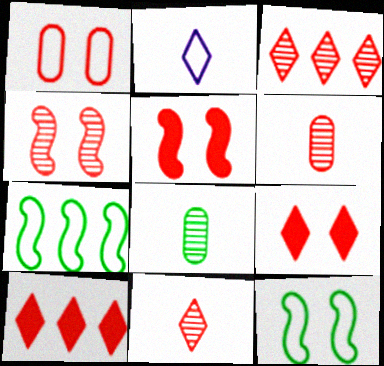[[1, 2, 7], 
[1, 4, 9], 
[3, 4, 6]]